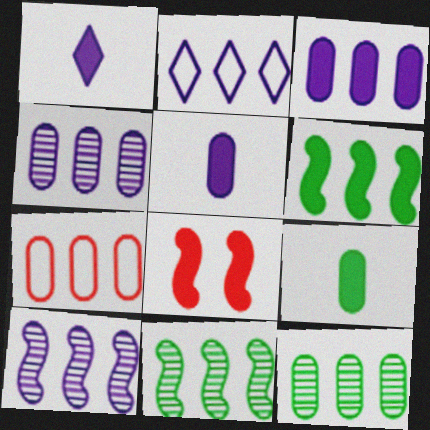[[2, 3, 10], 
[3, 7, 12]]